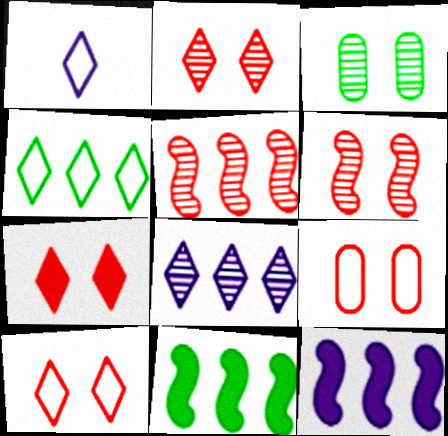[[1, 4, 10], 
[2, 7, 10], 
[6, 7, 9]]